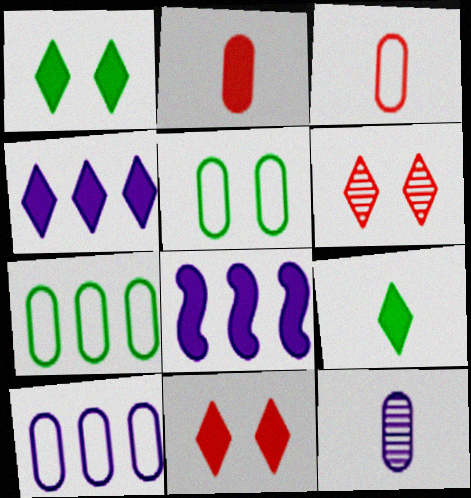[[1, 2, 8], 
[3, 5, 10], 
[4, 9, 11]]